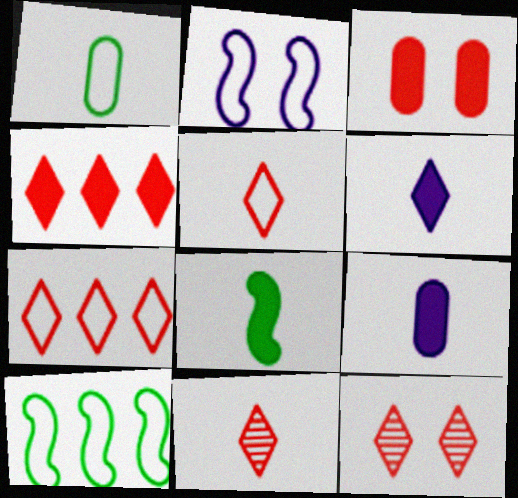[[1, 2, 7], 
[4, 5, 12], 
[9, 10, 12]]